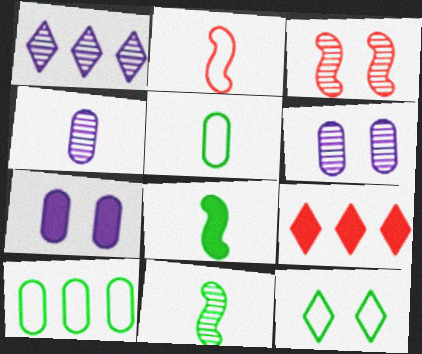[[3, 7, 12], 
[7, 8, 9]]